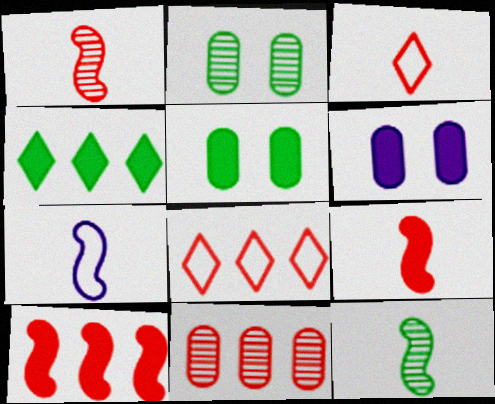[[4, 6, 9], 
[6, 8, 12], 
[7, 9, 12], 
[8, 10, 11]]